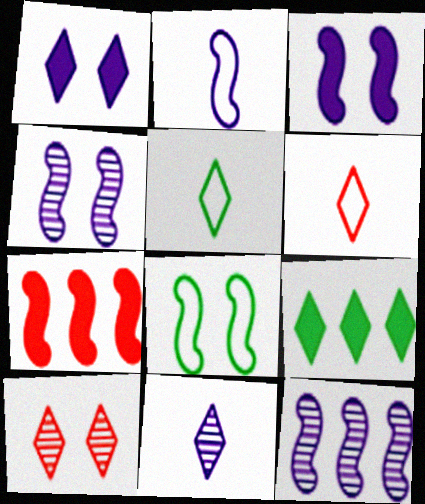[[2, 3, 12]]